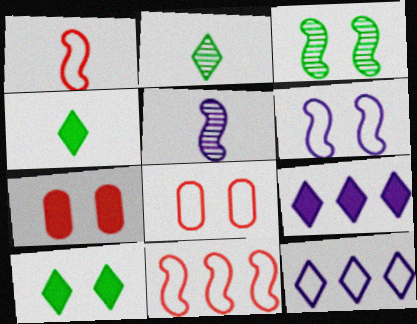[]